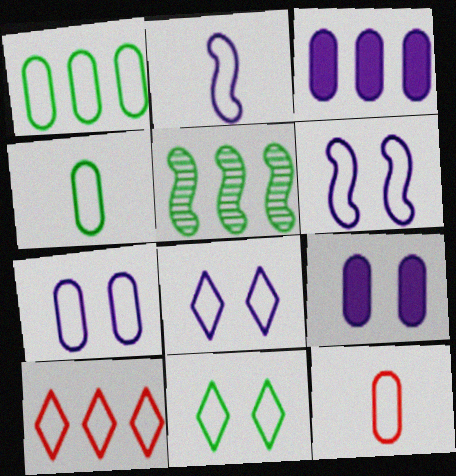[[1, 7, 12], 
[3, 5, 10], 
[4, 6, 10], 
[6, 7, 8]]